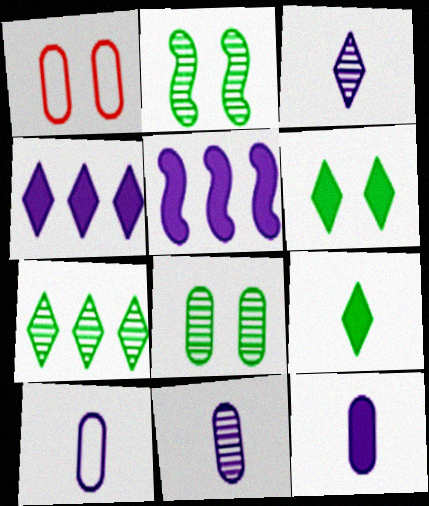[[10, 11, 12]]